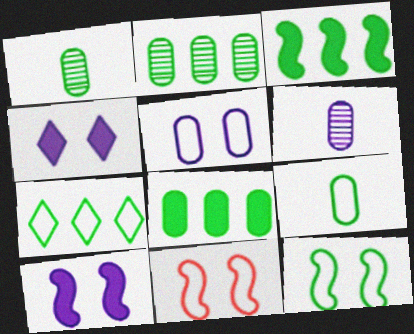[[2, 3, 7], 
[7, 9, 12]]